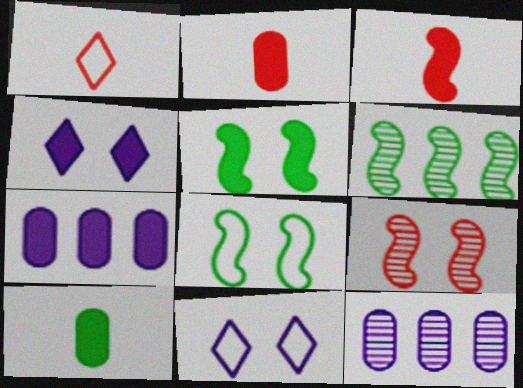[[1, 5, 12], 
[2, 6, 11]]